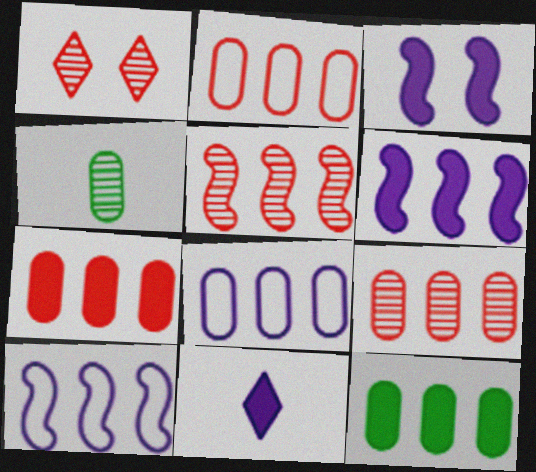[[2, 7, 9], 
[8, 9, 12]]